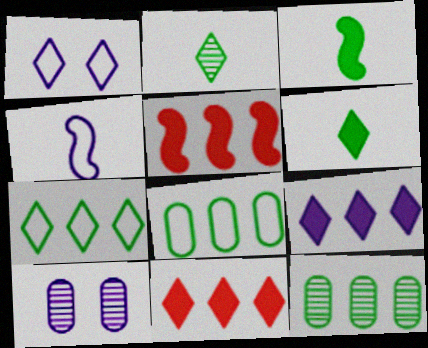[[1, 2, 11], 
[4, 9, 10]]